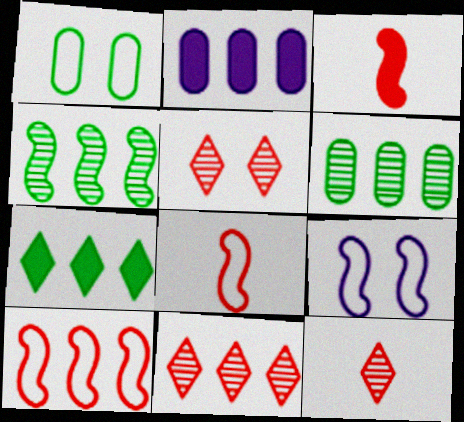[[3, 4, 9], 
[5, 11, 12]]